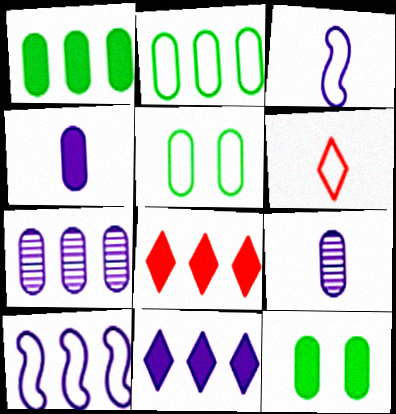[[5, 6, 10], 
[7, 10, 11]]